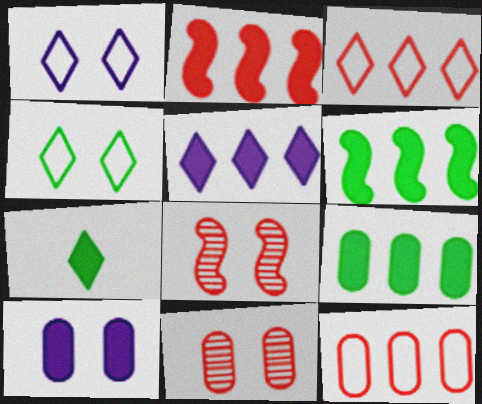[[2, 5, 9], 
[2, 7, 10], 
[4, 8, 10]]